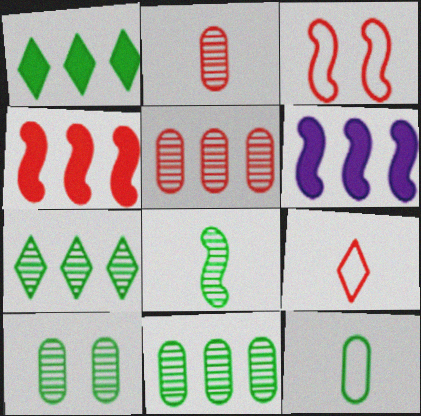[[3, 6, 8], 
[6, 9, 10], 
[7, 8, 10]]